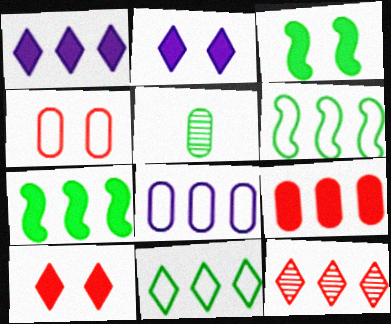[[1, 7, 9], 
[1, 11, 12], 
[3, 5, 11], 
[7, 8, 12]]